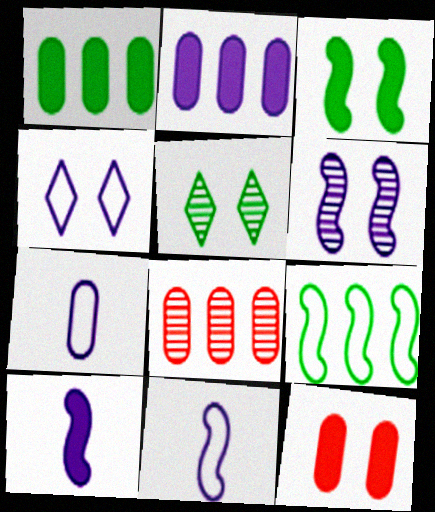[]